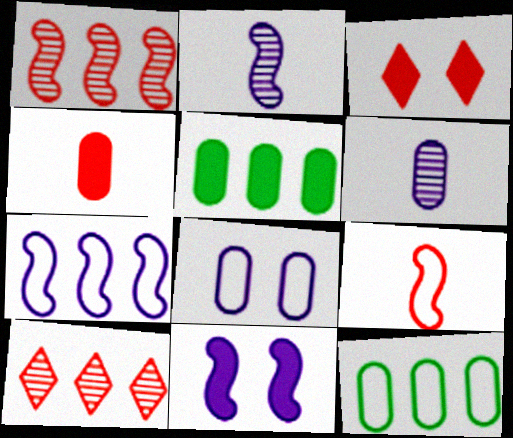[[2, 3, 12], 
[2, 7, 11], 
[5, 7, 10]]